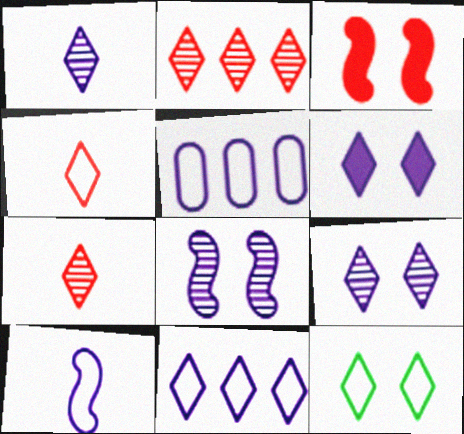[[1, 6, 11], 
[4, 11, 12]]